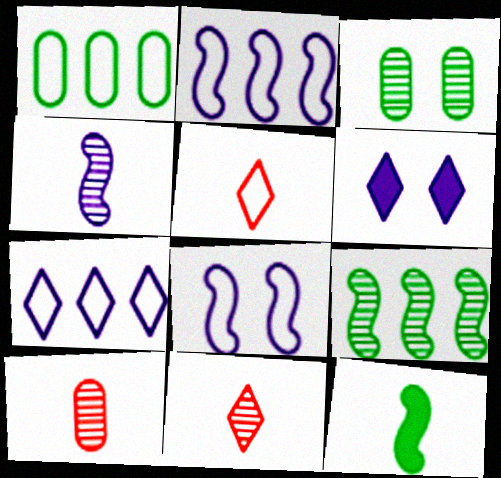[[1, 5, 8]]